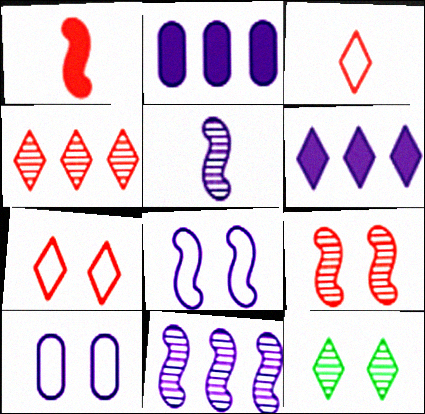[[3, 6, 12], 
[5, 6, 10]]